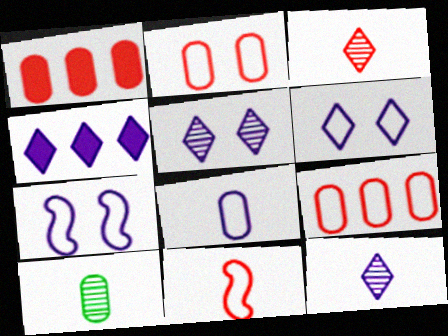[[4, 6, 12]]